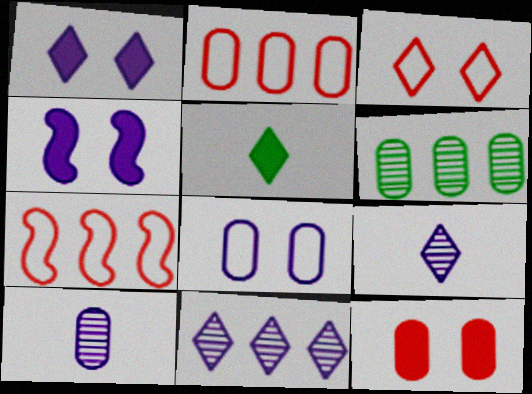[[3, 5, 11]]